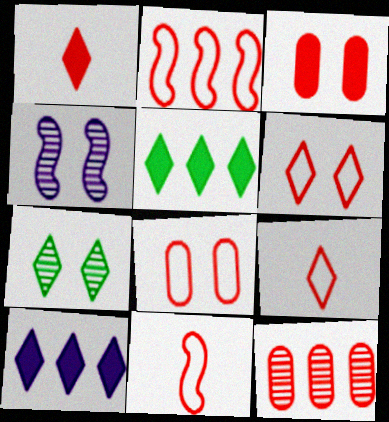[[2, 8, 9], 
[7, 9, 10]]